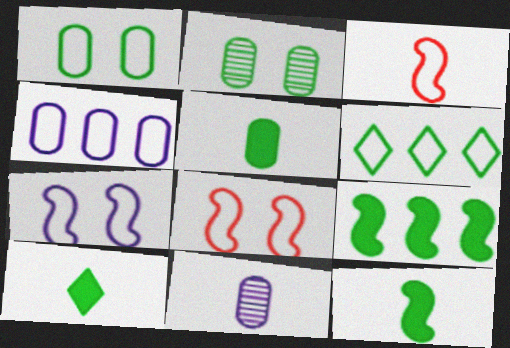[[2, 6, 12], 
[3, 10, 11], 
[5, 10, 12]]